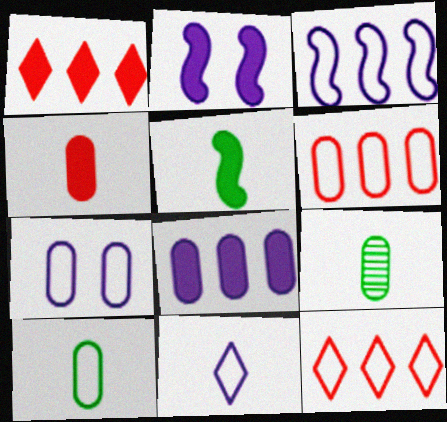[[2, 9, 12], 
[3, 7, 11], 
[6, 7, 10]]